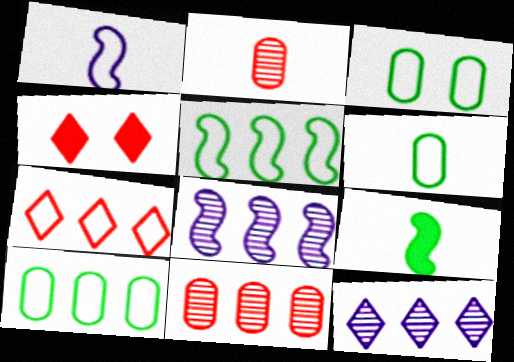[[1, 3, 7], 
[3, 6, 10], 
[4, 6, 8]]